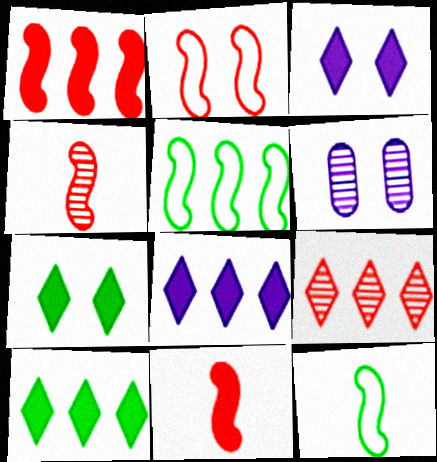[[1, 2, 4], 
[2, 6, 7]]